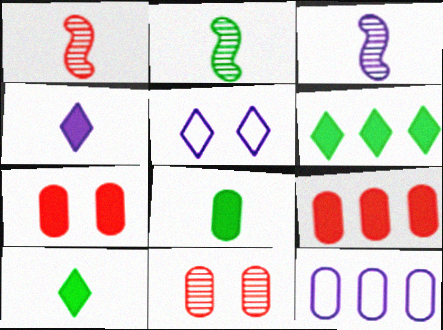[[1, 2, 3], 
[2, 5, 9], 
[8, 11, 12]]